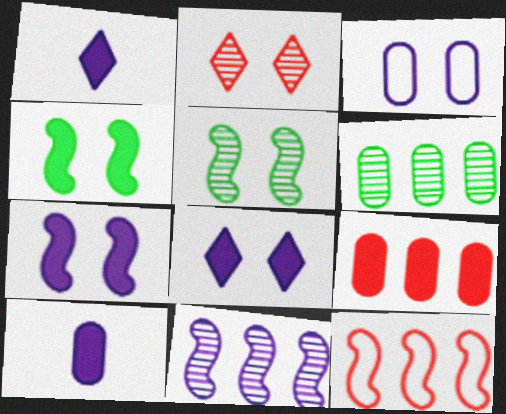[[1, 3, 11], 
[1, 4, 9], 
[2, 3, 4]]